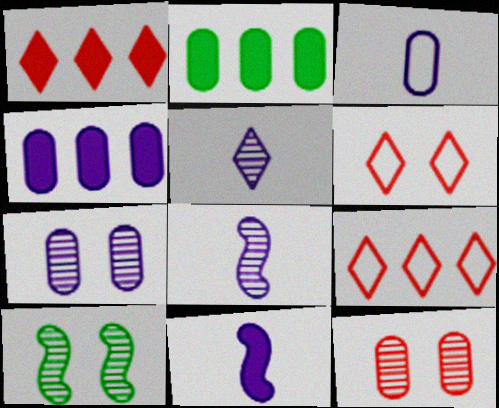[[1, 3, 10], 
[2, 3, 12], 
[2, 6, 8], 
[3, 4, 7], 
[3, 5, 11]]